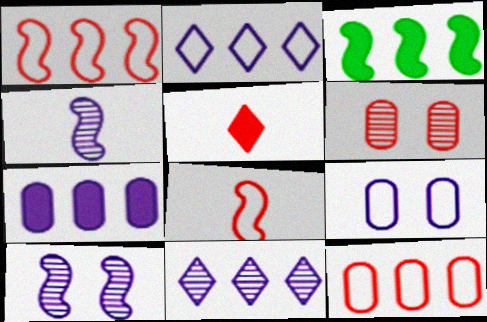[[1, 5, 6], 
[3, 8, 10], 
[3, 11, 12]]